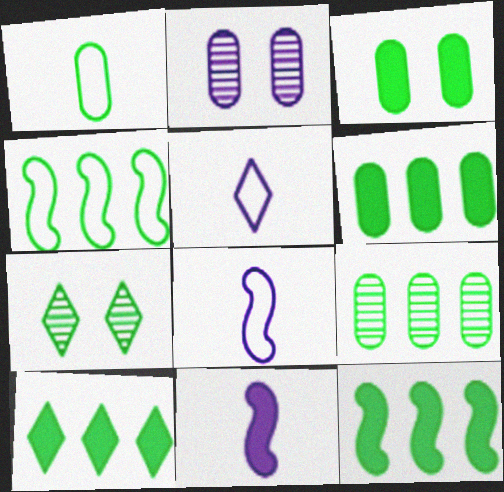[[1, 3, 9], 
[1, 7, 12], 
[4, 9, 10], 
[6, 10, 12]]